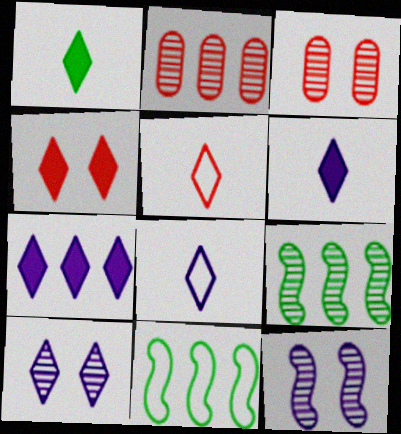[[1, 4, 7], 
[2, 7, 11], 
[3, 6, 11], 
[7, 8, 10]]